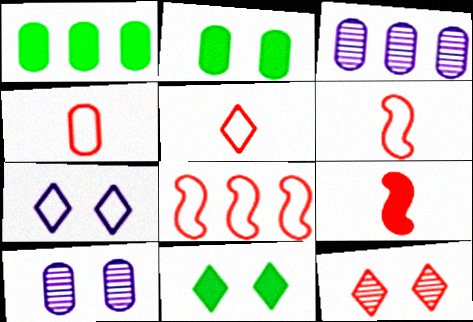[[1, 4, 10], 
[2, 3, 4], 
[3, 6, 11], 
[4, 5, 6], 
[7, 11, 12]]